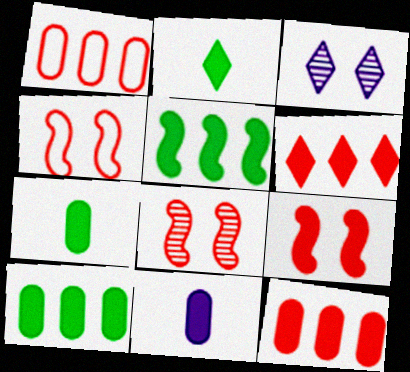[[4, 8, 9]]